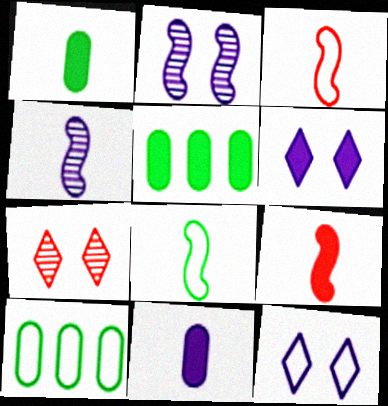[[3, 10, 12], 
[4, 8, 9], 
[5, 6, 9]]